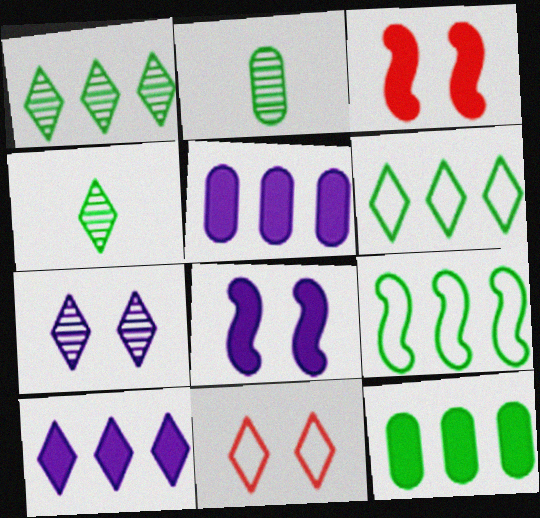[[1, 9, 12], 
[4, 10, 11]]